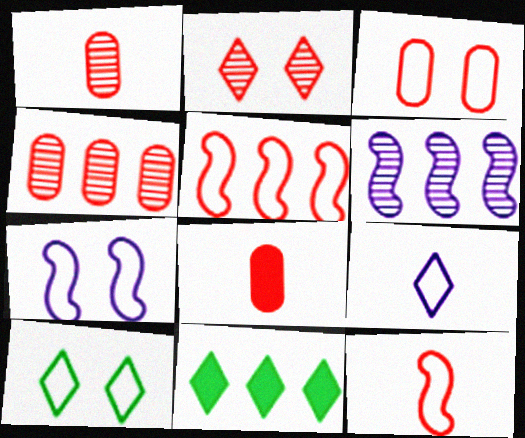[[1, 7, 11], 
[2, 5, 8], 
[2, 9, 11], 
[3, 4, 8], 
[3, 7, 10], 
[6, 8, 10]]